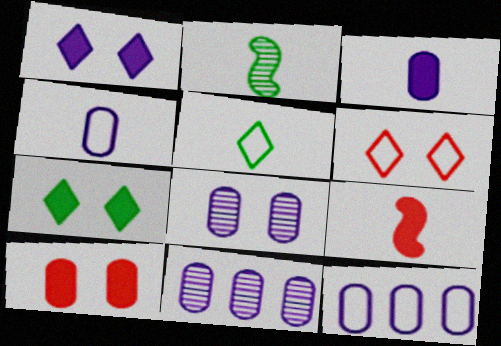[[3, 8, 12]]